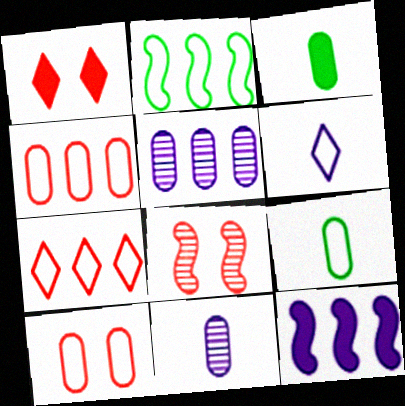[[1, 2, 11], 
[1, 3, 12], 
[1, 8, 10], 
[2, 6, 10], 
[3, 5, 10]]